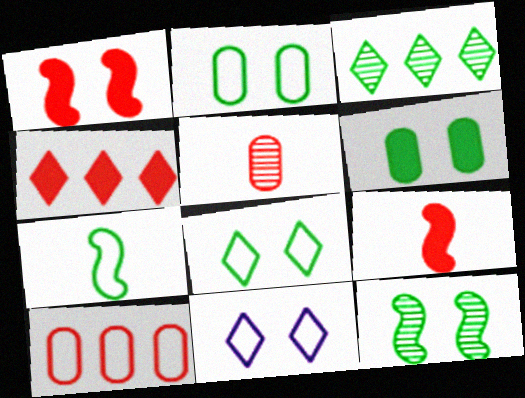[[3, 6, 7], 
[6, 8, 12], 
[7, 10, 11]]